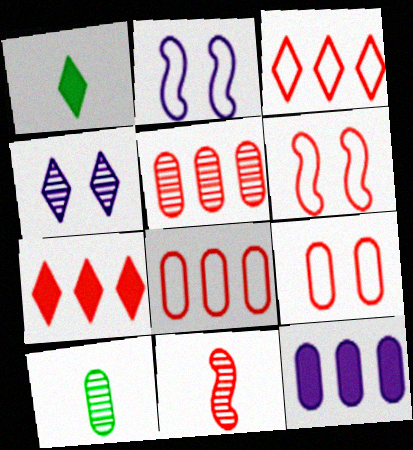[[1, 2, 5], 
[1, 3, 4], 
[2, 7, 10], 
[7, 9, 11], 
[9, 10, 12]]